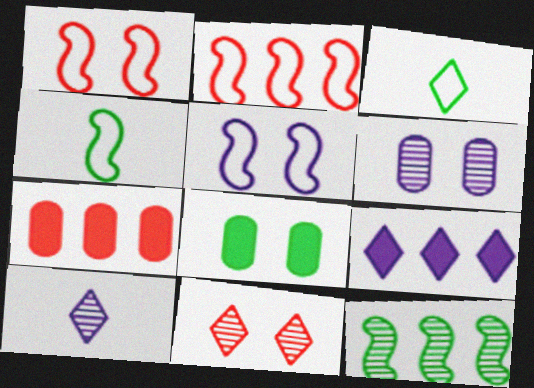[[2, 4, 5], 
[2, 8, 10], 
[3, 8, 12], 
[3, 9, 11], 
[5, 8, 11]]